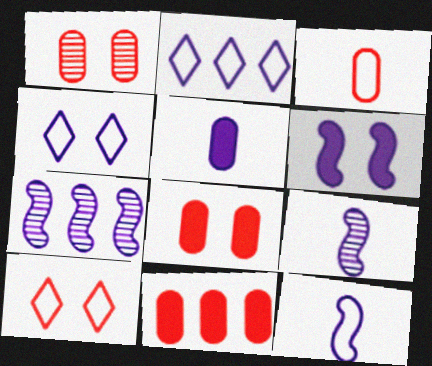[[1, 3, 11], 
[4, 5, 7], 
[6, 7, 12]]